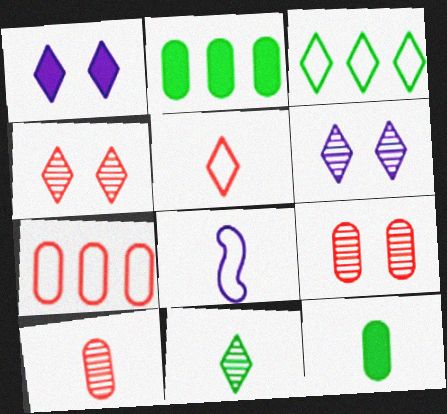[[2, 4, 8]]